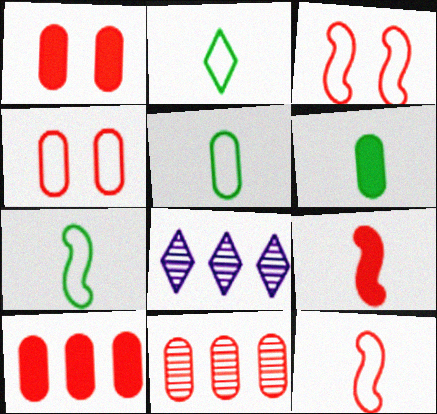[[1, 7, 8], 
[2, 5, 7], 
[3, 6, 8]]